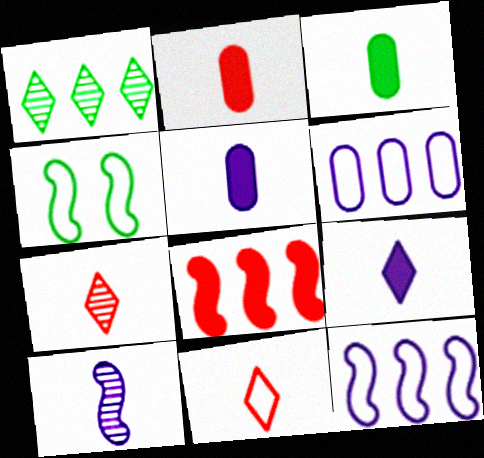[[1, 3, 4], 
[1, 6, 8], 
[2, 3, 5], 
[3, 10, 11], 
[4, 6, 11], 
[4, 8, 10]]